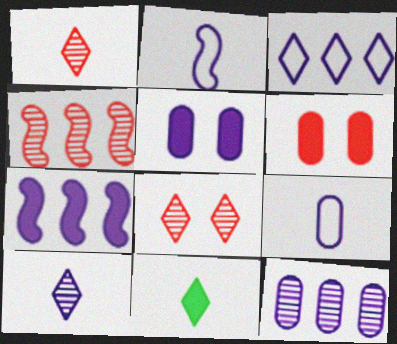[[3, 7, 12], 
[3, 8, 11], 
[5, 9, 12], 
[6, 7, 11]]